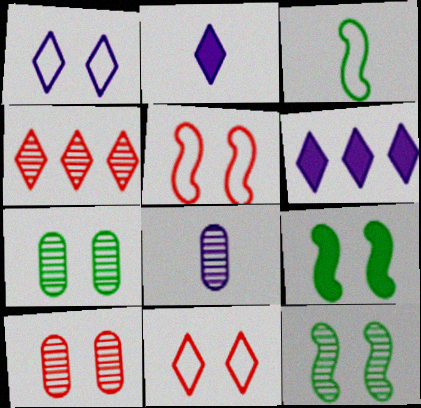[[1, 9, 10], 
[3, 6, 10], 
[4, 8, 12]]